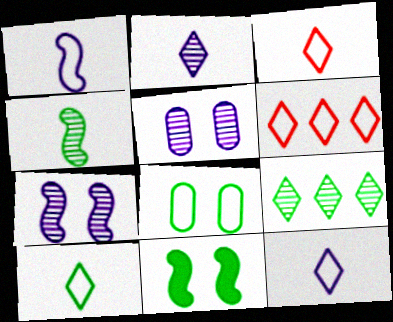[[1, 6, 8], 
[3, 10, 12]]